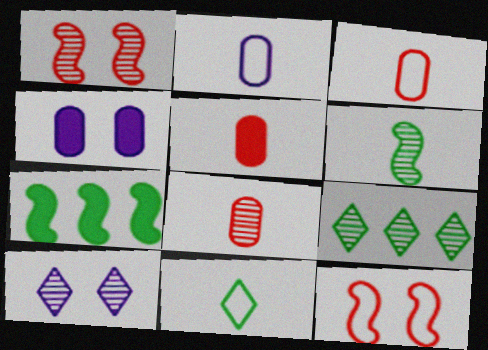[[3, 5, 8], 
[3, 7, 10]]